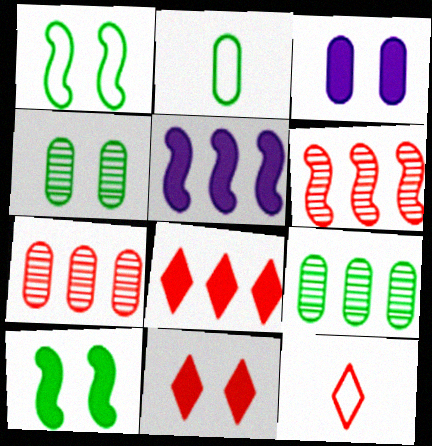[[2, 3, 7], 
[3, 10, 11], 
[4, 5, 12]]